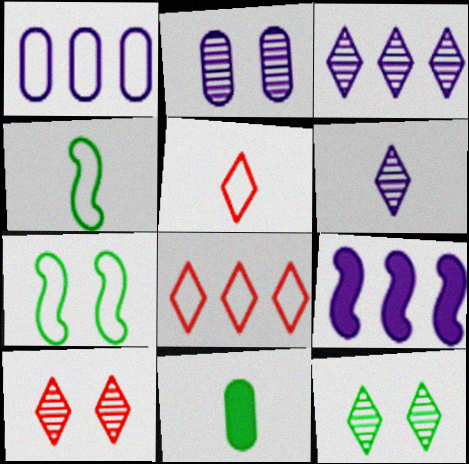[[1, 3, 9], 
[1, 5, 7]]